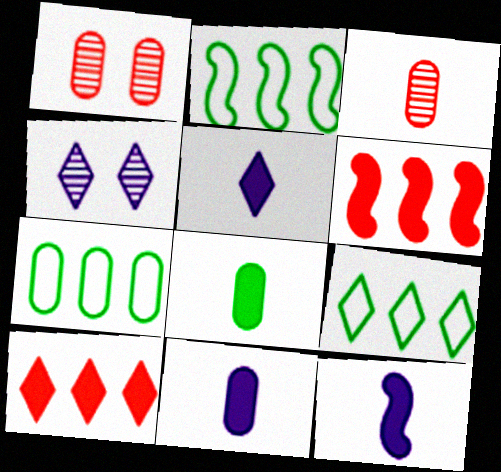[[1, 2, 5], 
[1, 7, 11], 
[1, 9, 12], 
[2, 7, 9], 
[5, 11, 12]]